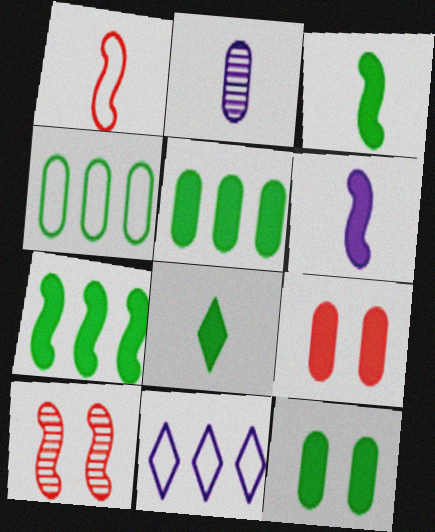[[1, 2, 8], 
[2, 4, 9], 
[7, 8, 12]]